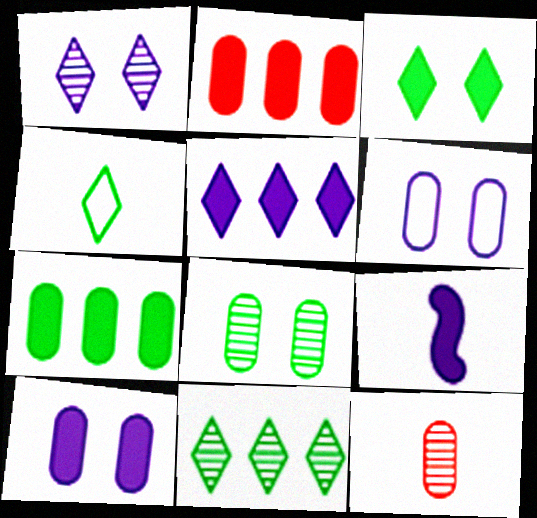[[2, 3, 9], 
[3, 4, 11], 
[4, 9, 12], 
[5, 9, 10], 
[6, 7, 12]]